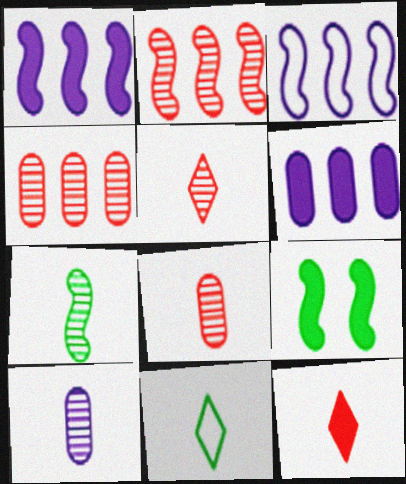[[5, 7, 10], 
[6, 9, 12]]